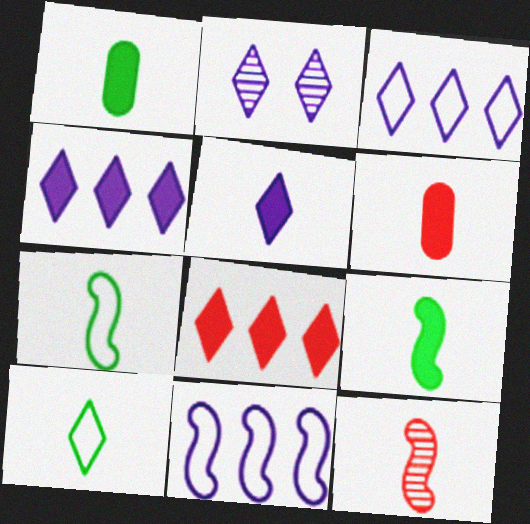[[2, 3, 5], 
[2, 8, 10], 
[5, 6, 9]]